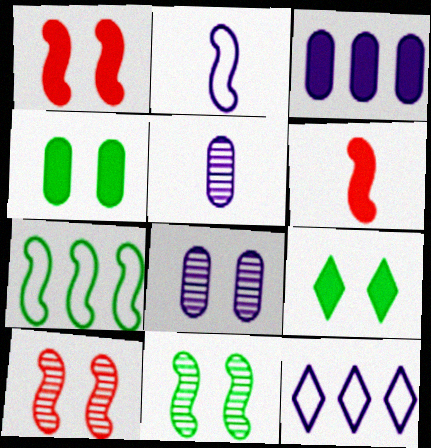[[3, 6, 9]]